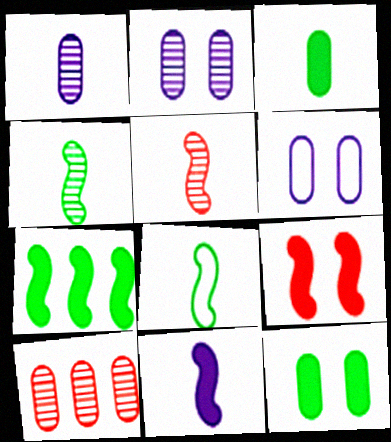[[3, 6, 10], 
[5, 8, 11], 
[7, 9, 11]]